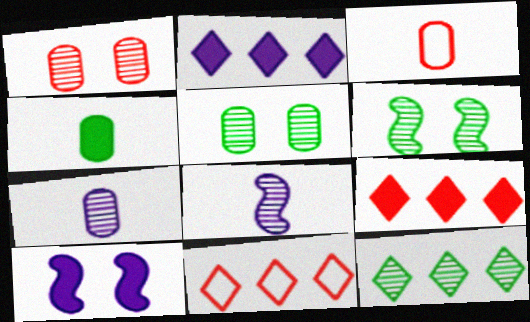[[1, 8, 12], 
[2, 3, 6], 
[2, 11, 12], 
[3, 4, 7], 
[3, 10, 12], 
[4, 9, 10]]